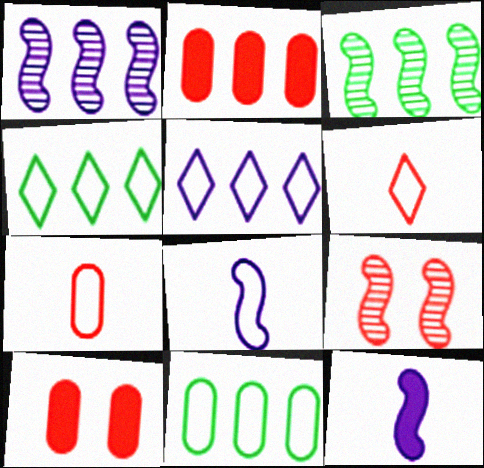[[1, 2, 4], 
[2, 3, 5], 
[2, 6, 9]]